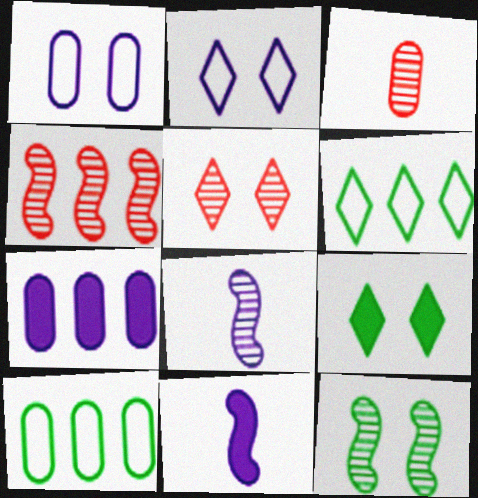[[2, 5, 9], 
[2, 7, 8], 
[3, 4, 5], 
[4, 6, 7], 
[4, 8, 12], 
[5, 10, 11]]